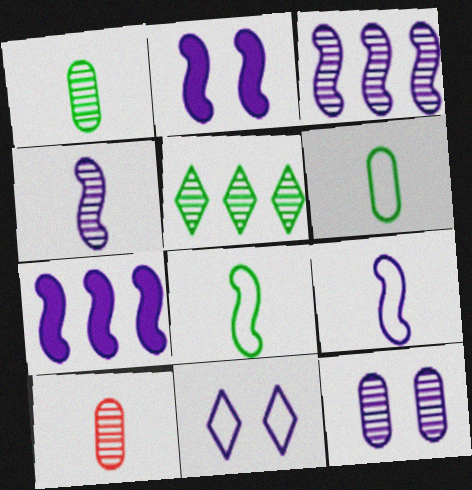[[2, 3, 9], 
[2, 11, 12]]